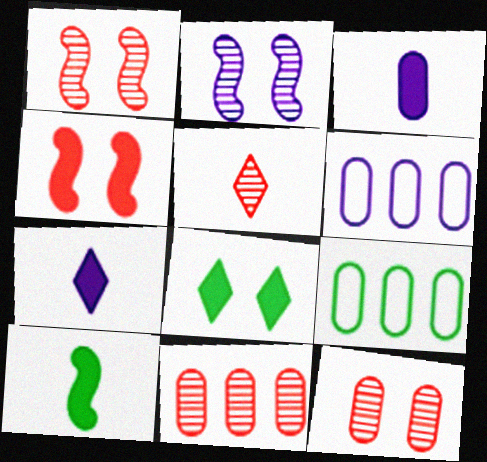[[1, 5, 11], 
[1, 7, 9], 
[2, 6, 7], 
[3, 9, 12]]